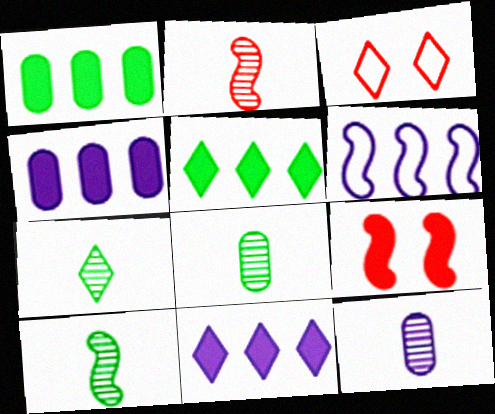[[2, 7, 12], 
[3, 4, 10], 
[3, 7, 11], 
[6, 9, 10], 
[7, 8, 10]]